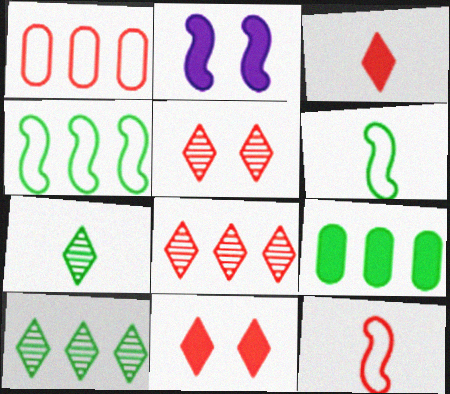[[1, 2, 7], 
[2, 3, 9], 
[4, 9, 10]]